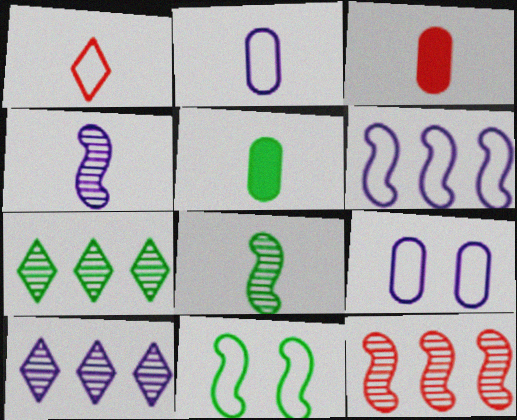[[1, 4, 5], 
[3, 10, 11], 
[5, 7, 11]]